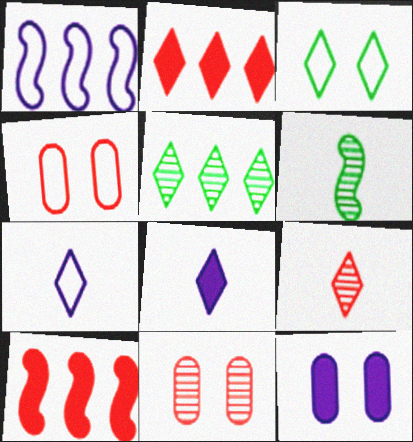[[4, 9, 10]]